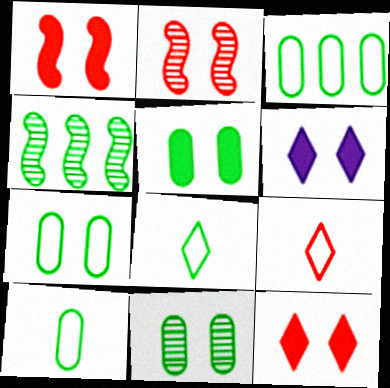[[1, 5, 6], 
[2, 6, 7], 
[3, 7, 10], 
[4, 5, 8], 
[5, 7, 11]]